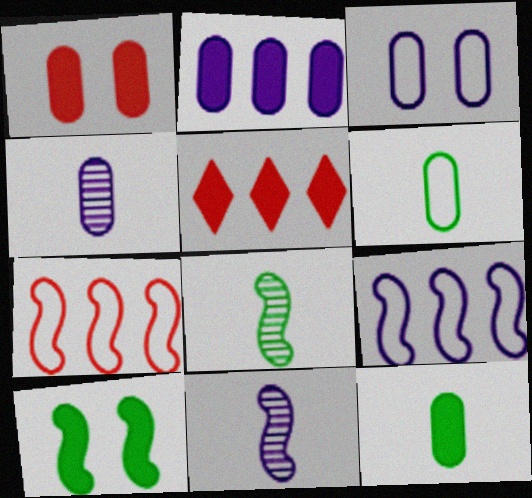[[1, 2, 12], 
[2, 3, 4], 
[3, 5, 8], 
[7, 10, 11]]